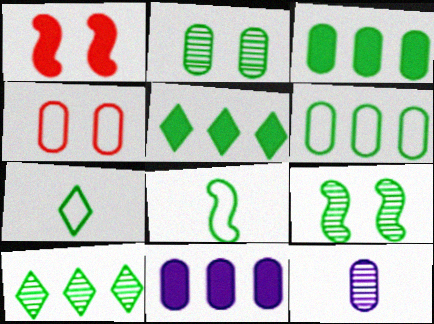[[2, 5, 8], 
[3, 4, 12], 
[3, 7, 9]]